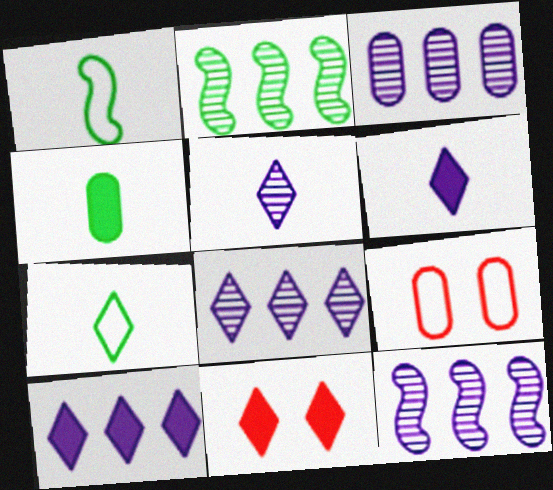[[1, 3, 11], 
[2, 6, 9], 
[3, 4, 9], 
[3, 8, 12], 
[7, 8, 11]]